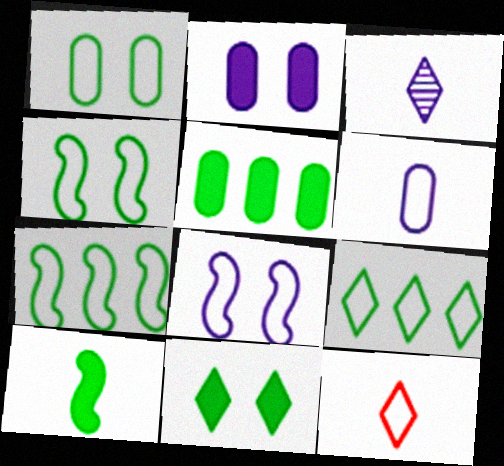[[5, 10, 11]]